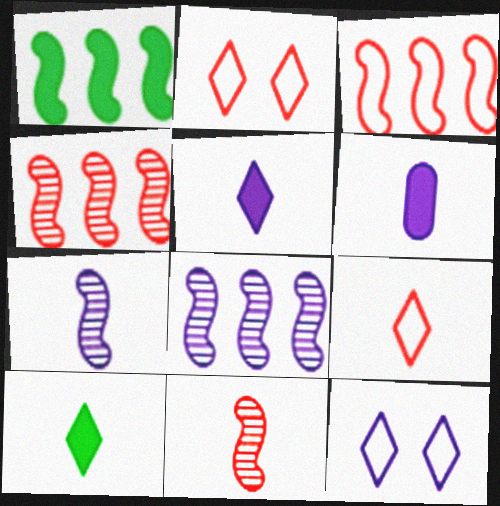[[1, 3, 8], 
[6, 8, 12]]